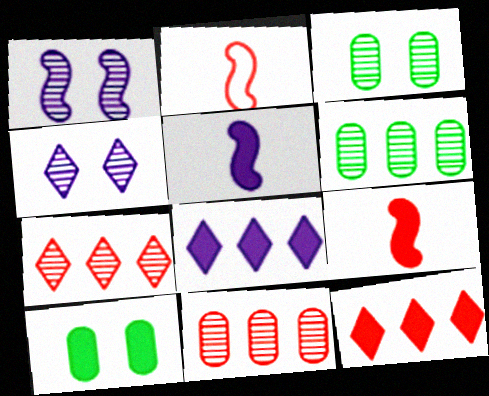[[2, 3, 8], 
[5, 10, 12], 
[8, 9, 10]]